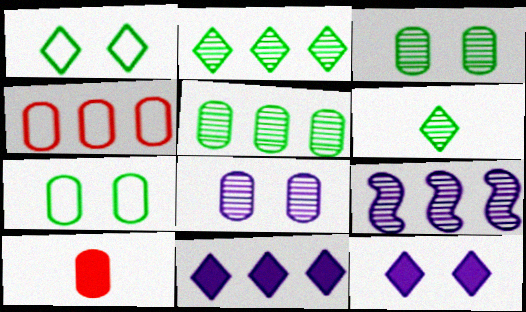[[1, 9, 10]]